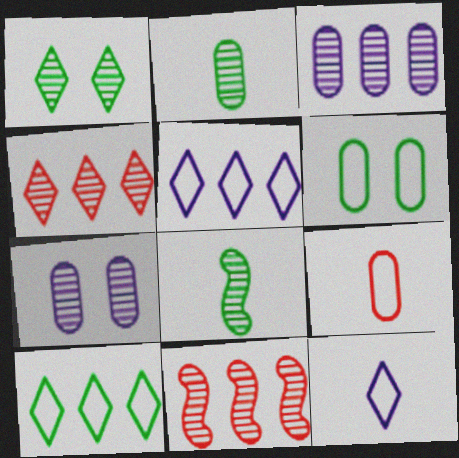[[4, 7, 8]]